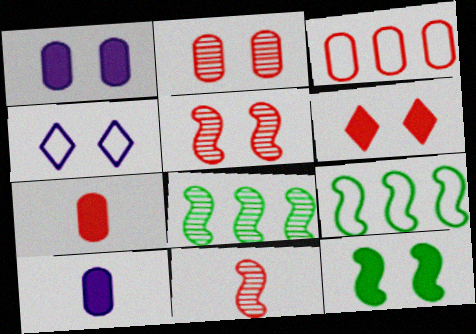[[1, 6, 12], 
[2, 3, 7], 
[2, 4, 12], 
[3, 6, 11], 
[4, 7, 8]]